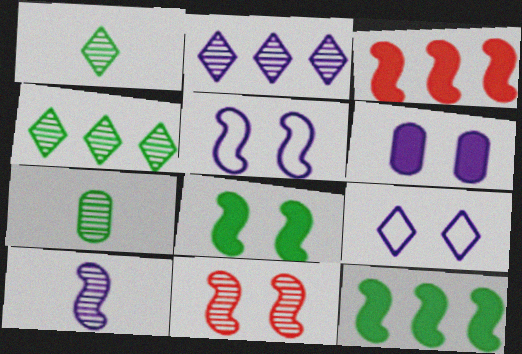[[2, 7, 11], 
[3, 7, 9], 
[5, 8, 11]]